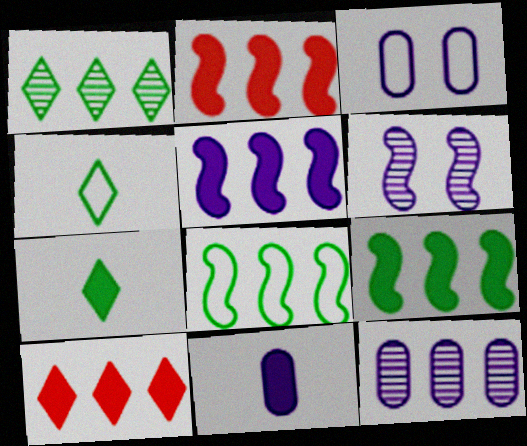[[2, 5, 9], 
[3, 11, 12], 
[8, 10, 12]]